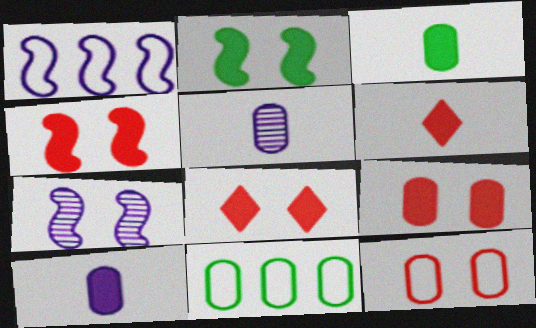[[4, 8, 9], 
[5, 9, 11], 
[6, 7, 11]]